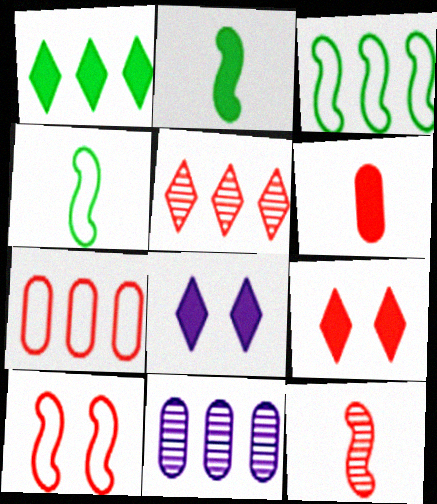[[4, 9, 11], 
[5, 6, 10], 
[7, 9, 12]]